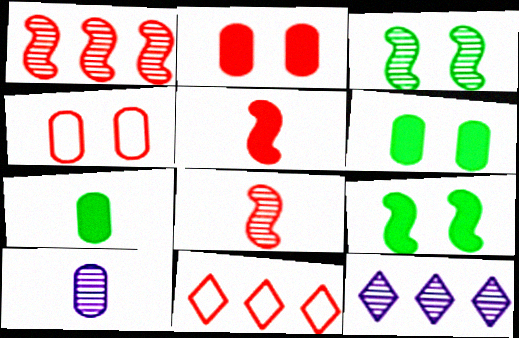[[2, 8, 11], 
[9, 10, 11]]